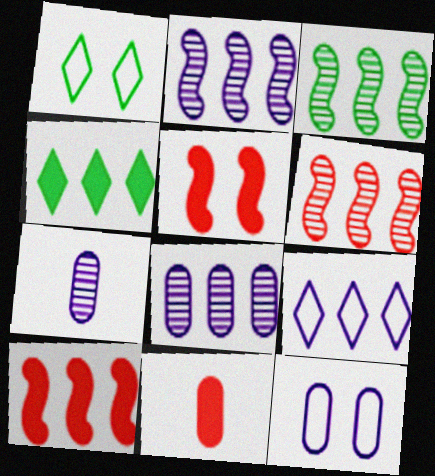[[1, 2, 11], 
[1, 7, 10], 
[2, 3, 6]]